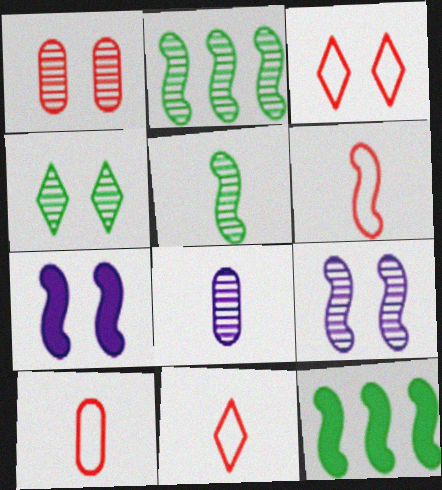[[1, 4, 9], 
[2, 6, 7], 
[3, 8, 12], 
[6, 9, 12], 
[6, 10, 11]]